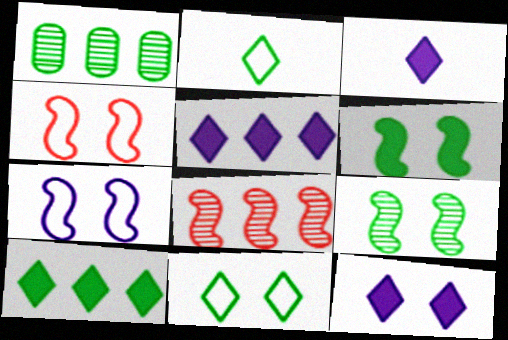[[1, 2, 6], 
[1, 3, 4], 
[3, 5, 12]]